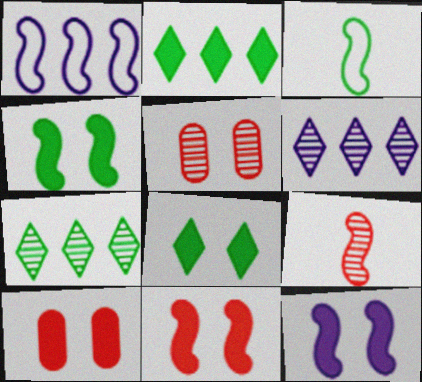[[1, 4, 9], 
[3, 6, 10], 
[4, 11, 12], 
[8, 10, 12]]